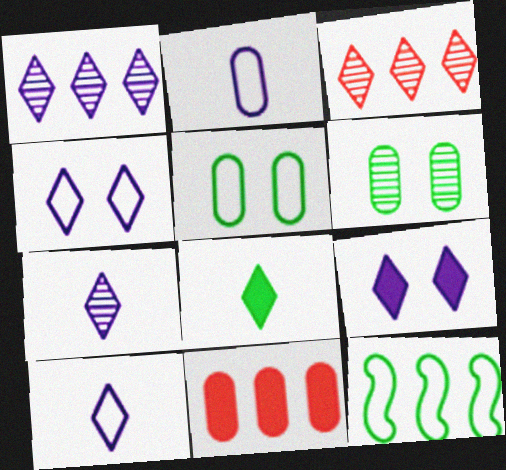[[1, 9, 10], 
[1, 11, 12], 
[2, 6, 11], 
[3, 4, 8], 
[6, 8, 12]]